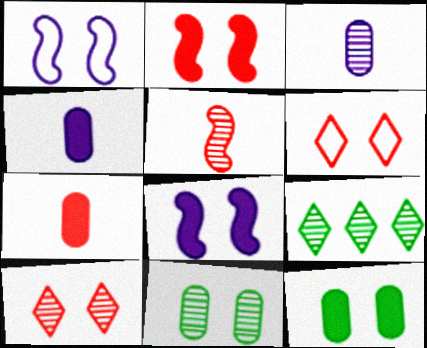[[1, 7, 9], 
[1, 10, 12], 
[6, 8, 11]]